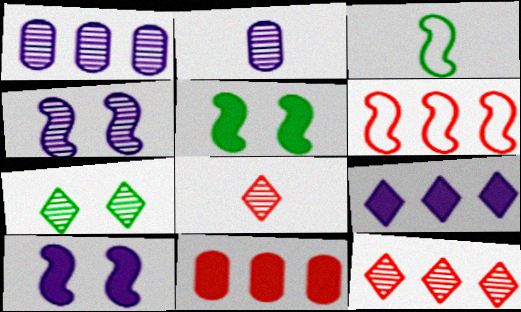[[6, 11, 12]]